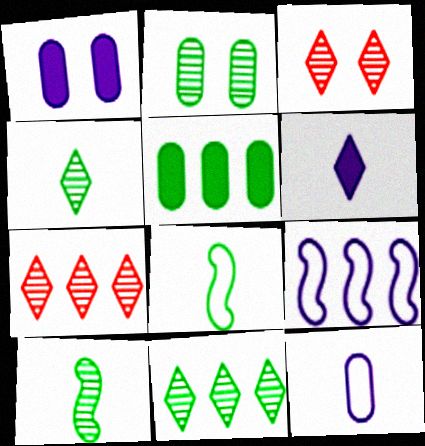[[1, 7, 8], 
[2, 10, 11], 
[5, 7, 9]]